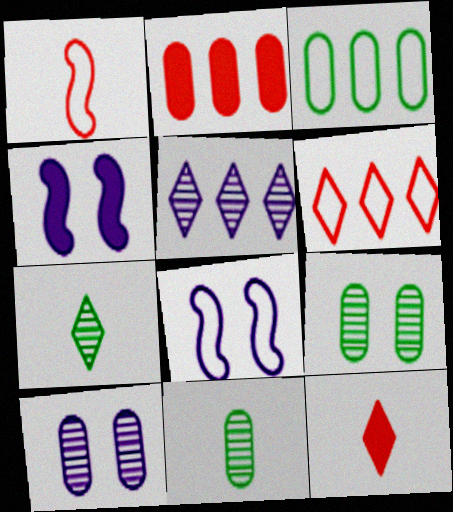[[2, 7, 8], 
[4, 6, 11]]